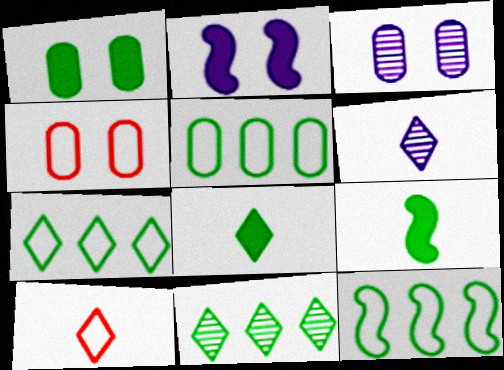[[1, 3, 4], 
[5, 7, 12], 
[6, 8, 10]]